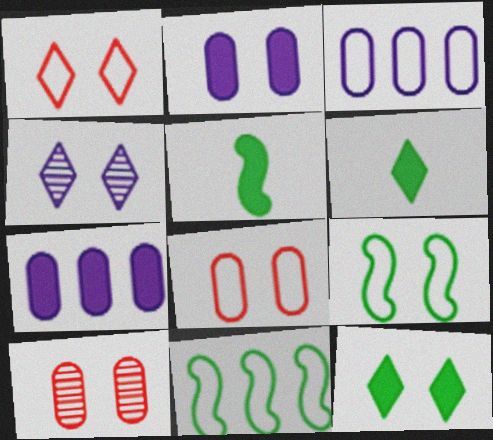[[1, 4, 12]]